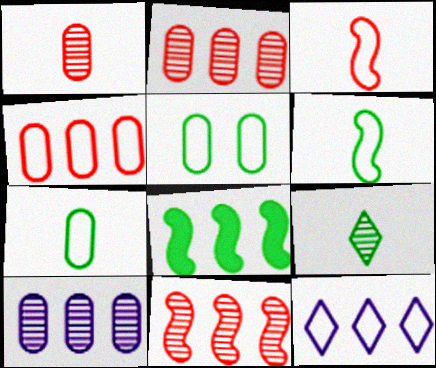[[2, 8, 12], 
[3, 5, 12], 
[5, 8, 9]]